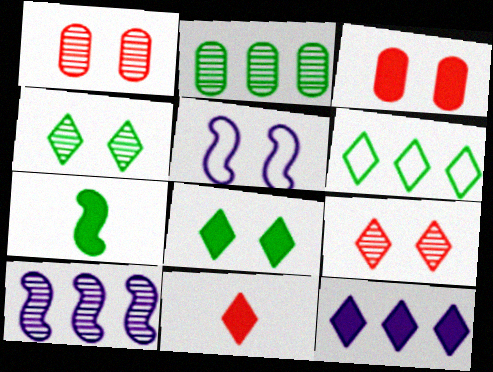[[1, 5, 8], 
[2, 5, 11], 
[3, 4, 5], 
[3, 7, 12], 
[8, 11, 12]]